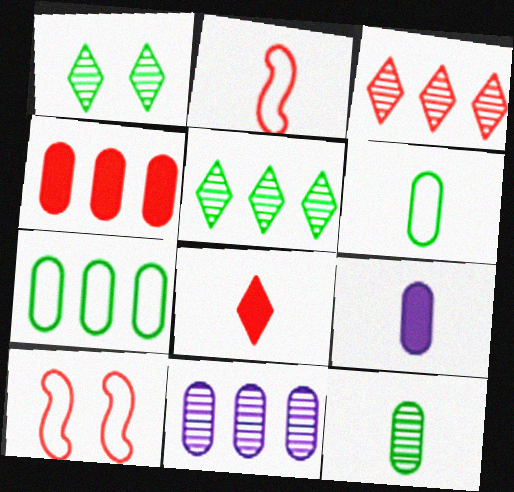[[4, 7, 11], 
[5, 9, 10]]